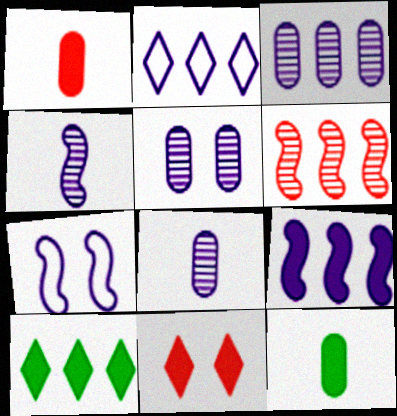[[2, 3, 9], 
[3, 5, 8], 
[4, 7, 9], 
[9, 11, 12]]